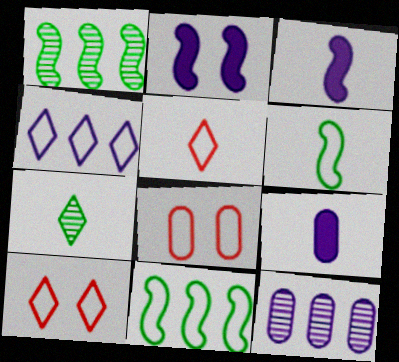[[1, 9, 10], 
[4, 6, 8]]